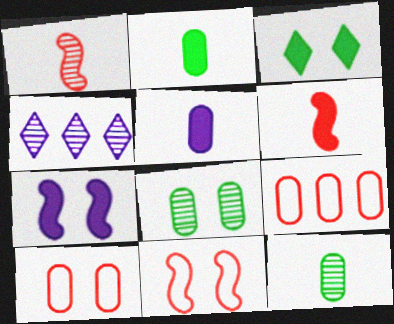[[1, 4, 8], 
[2, 4, 11], 
[5, 8, 9]]